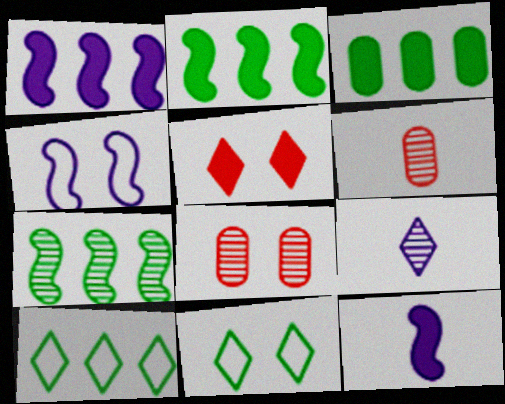[[1, 6, 11], 
[3, 5, 12], 
[3, 7, 10], 
[5, 9, 10], 
[7, 8, 9], 
[8, 10, 12]]